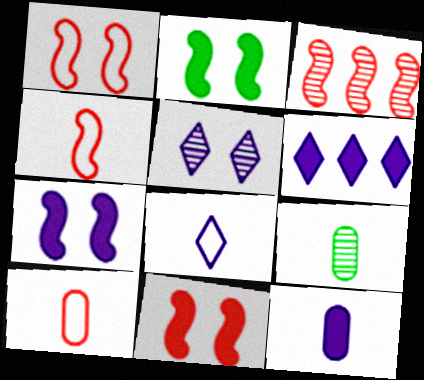[[1, 6, 9], 
[2, 7, 11], 
[3, 4, 11], 
[3, 5, 9], 
[5, 6, 8], 
[6, 7, 12], 
[9, 10, 12]]